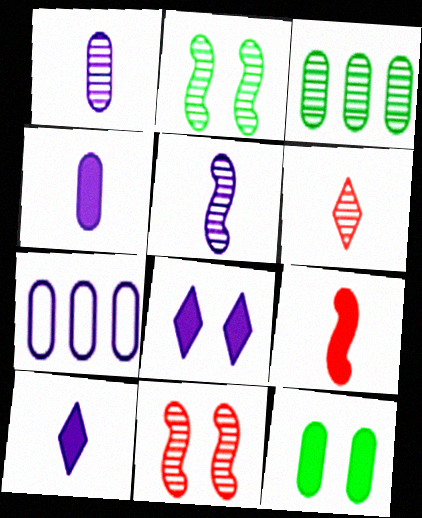[[5, 7, 8]]